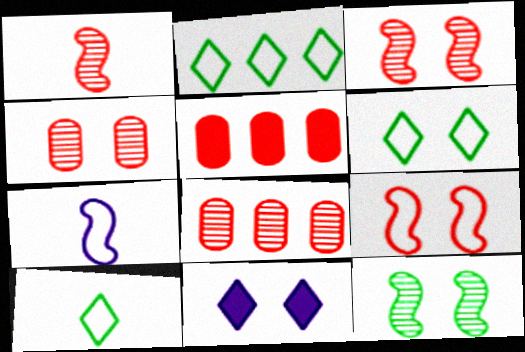[[2, 6, 10]]